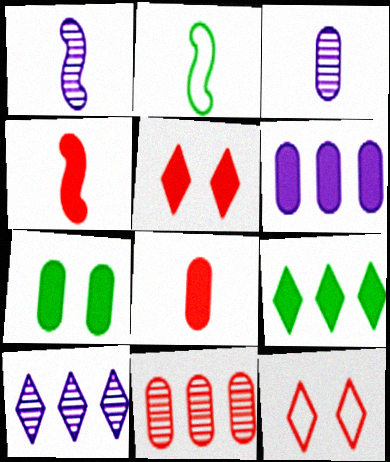[[1, 2, 4], 
[4, 11, 12], 
[6, 7, 8]]